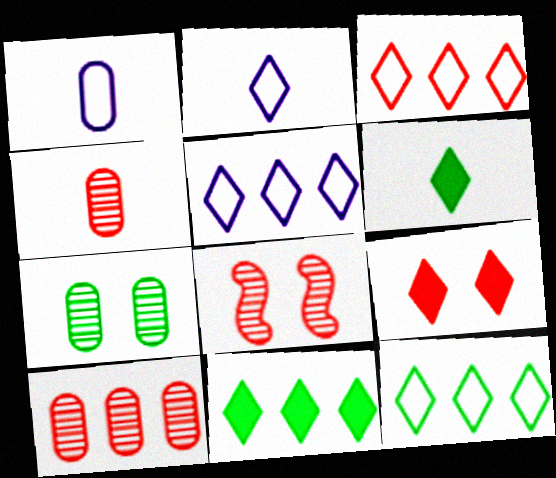[[1, 8, 11], 
[3, 5, 12]]